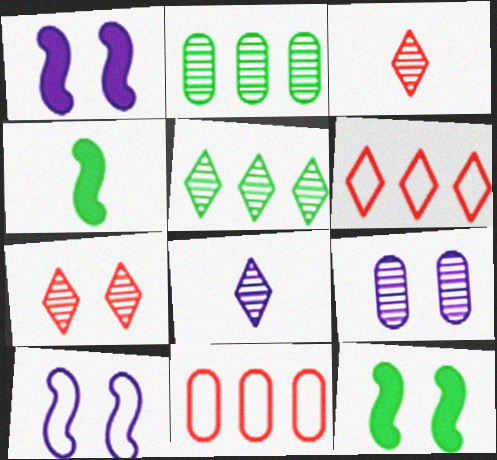[[4, 6, 9], 
[5, 7, 8], 
[8, 11, 12]]